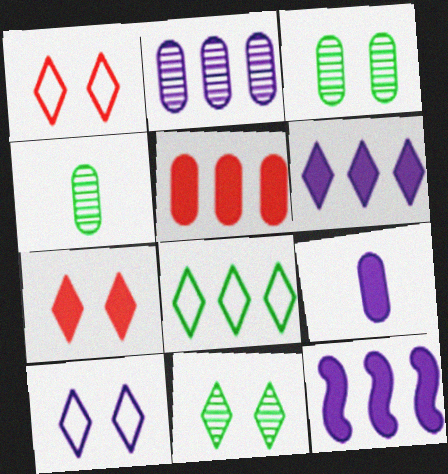[[1, 4, 12], 
[7, 10, 11]]